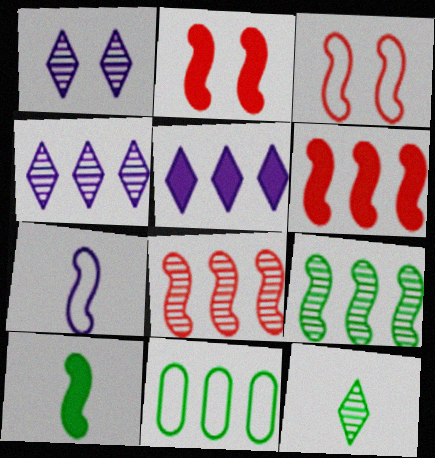[[2, 7, 9], 
[4, 6, 11], 
[5, 8, 11]]